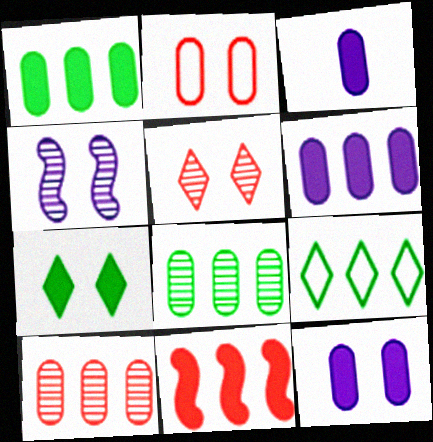[[2, 3, 8], 
[2, 4, 7], 
[3, 6, 12], 
[3, 7, 11]]